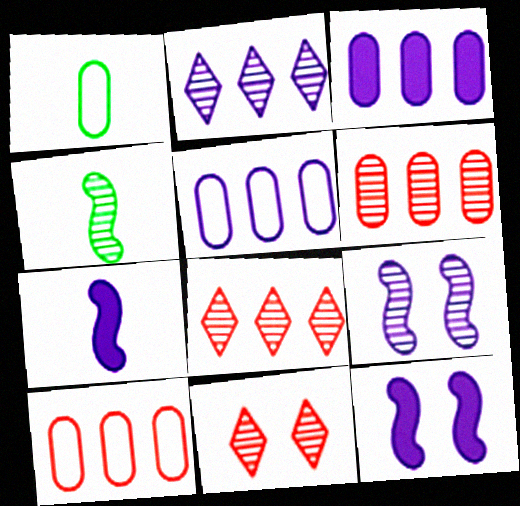[[1, 8, 12]]